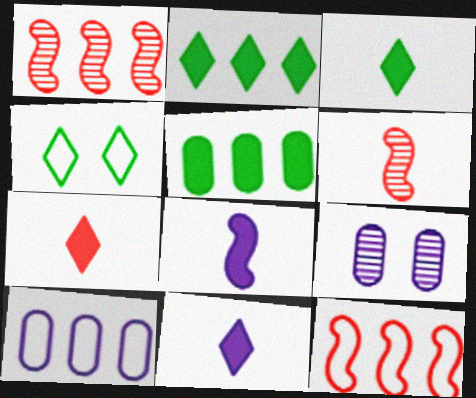[[1, 2, 10], 
[3, 7, 11], 
[3, 9, 12]]